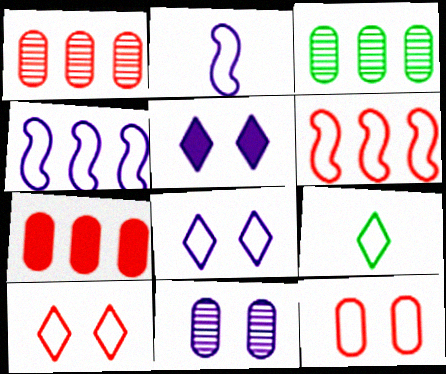[[4, 9, 12]]